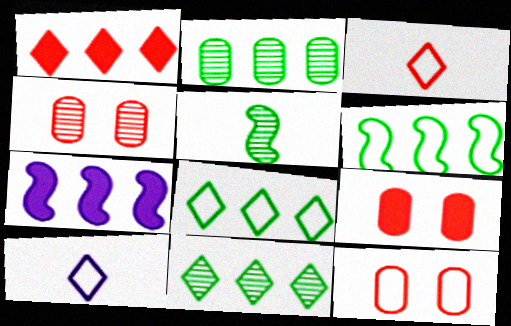[[4, 9, 12], 
[6, 10, 12]]